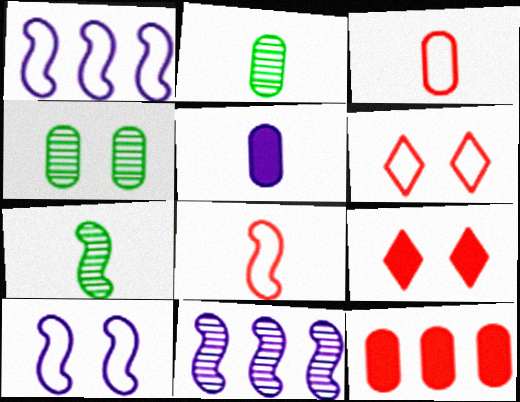[[1, 2, 9], 
[2, 3, 5], 
[4, 9, 10]]